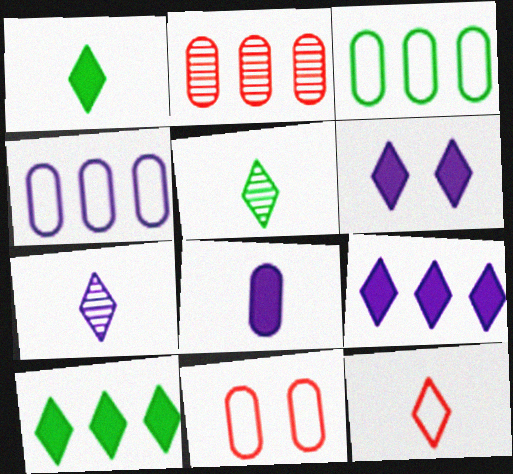[[1, 7, 12]]